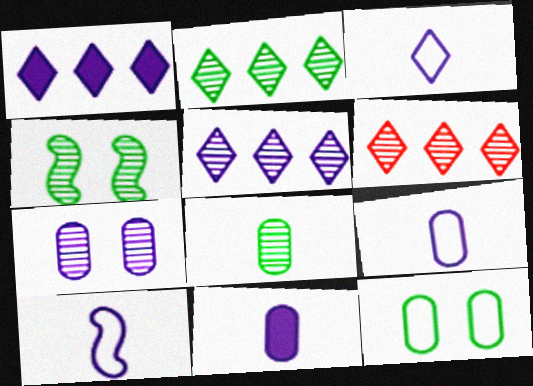[[1, 7, 10], 
[2, 4, 8], 
[2, 5, 6], 
[3, 9, 10]]